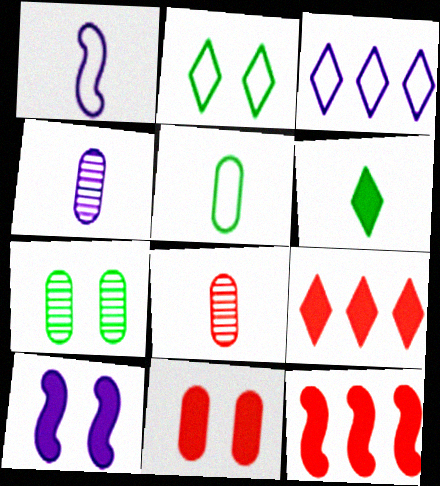[[1, 6, 8], 
[1, 7, 9], 
[2, 4, 12], 
[3, 4, 10]]